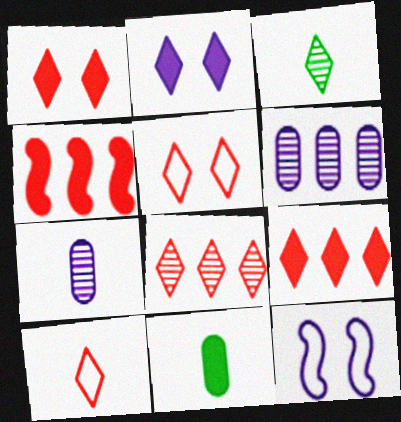[[1, 8, 10], 
[2, 4, 11], 
[8, 11, 12]]